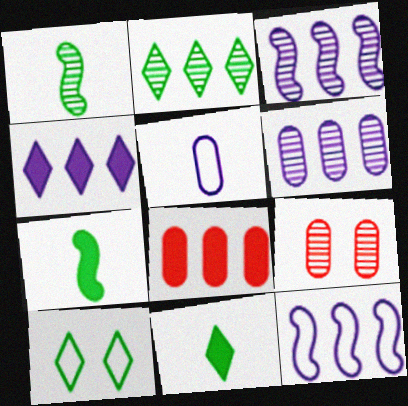[[2, 8, 12], 
[2, 10, 11], 
[4, 6, 12], 
[9, 11, 12]]